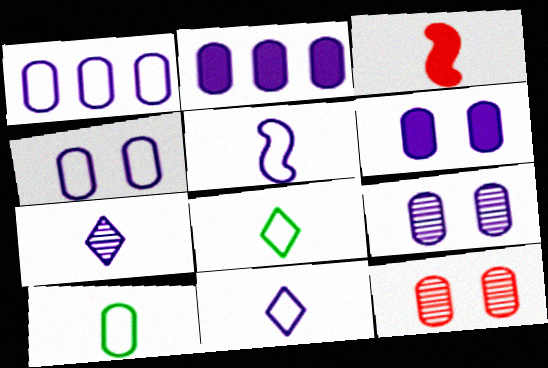[[2, 10, 12], 
[3, 7, 10], 
[4, 6, 9]]